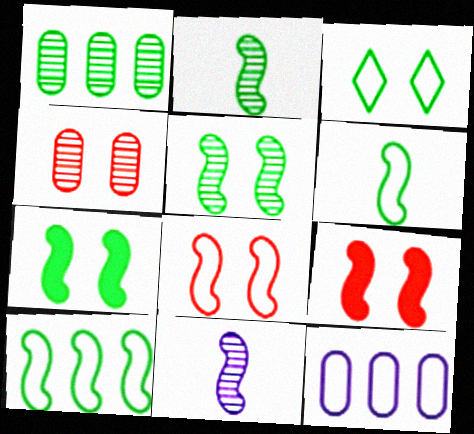[[2, 7, 10], 
[9, 10, 11]]